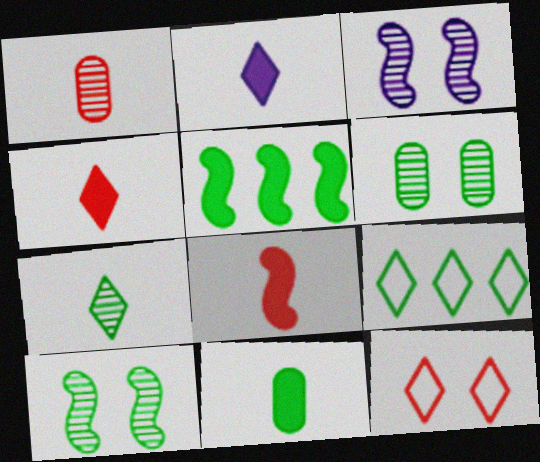[[2, 8, 11], 
[9, 10, 11]]